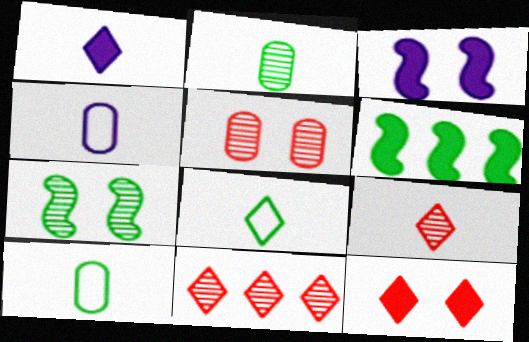[[1, 8, 9], 
[3, 10, 11]]